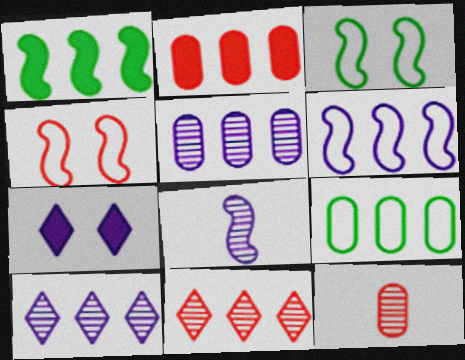[[1, 4, 8], 
[2, 5, 9]]